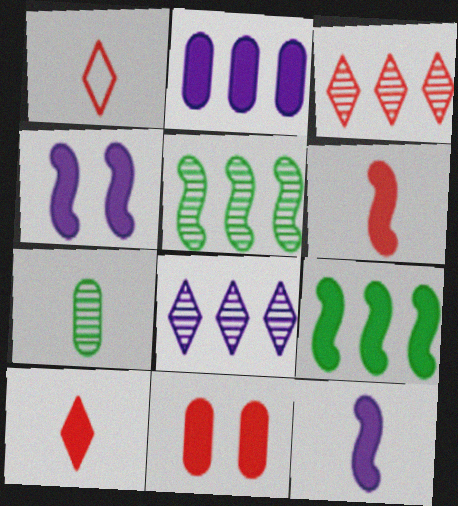[[1, 7, 12], 
[4, 6, 9]]